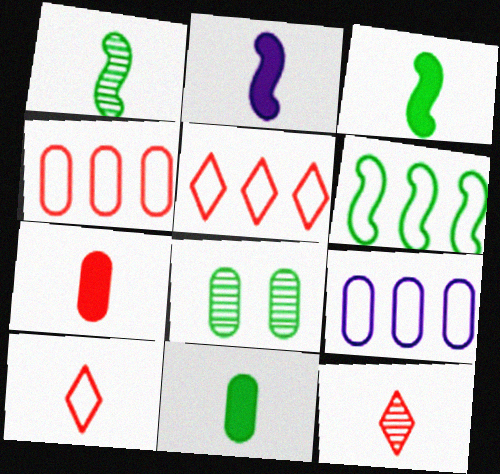[[2, 5, 8], 
[5, 6, 9], 
[7, 8, 9]]